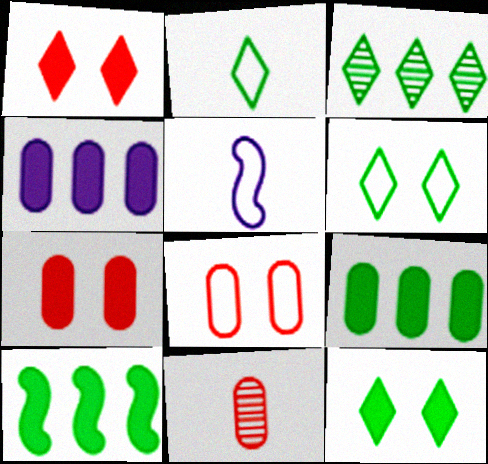[[2, 3, 12], 
[3, 5, 7]]